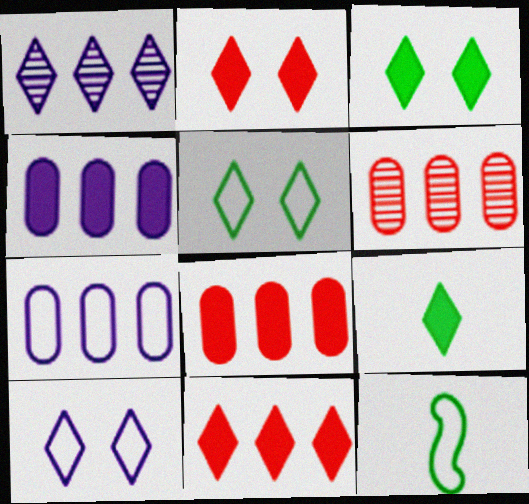[]